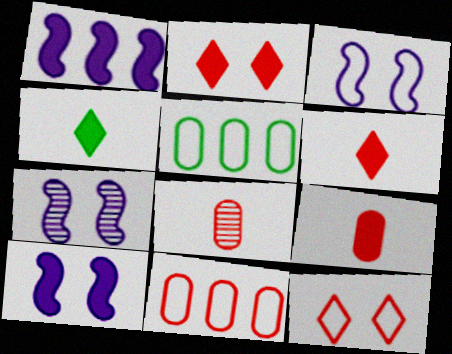[[3, 7, 10], 
[4, 7, 11], 
[5, 6, 7]]